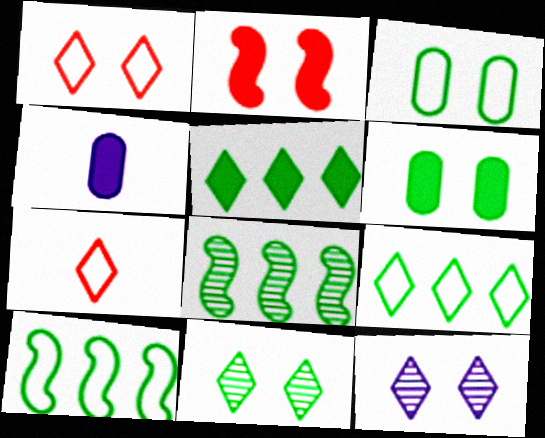[[1, 4, 8], 
[2, 3, 12], 
[2, 4, 5], 
[5, 7, 12]]